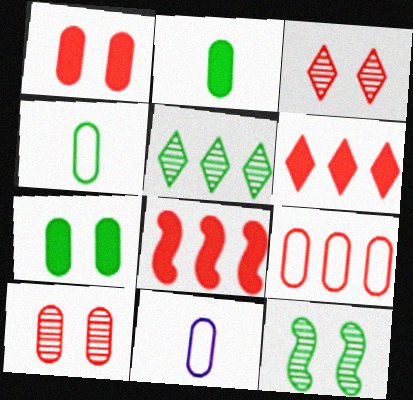[[6, 11, 12]]